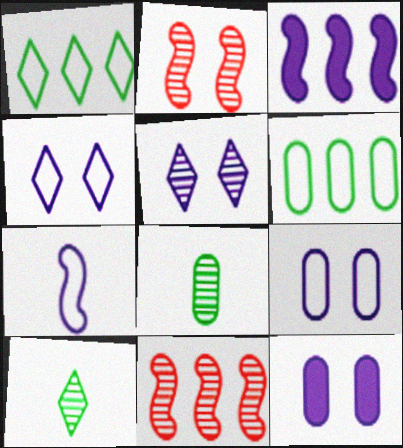[[5, 8, 11]]